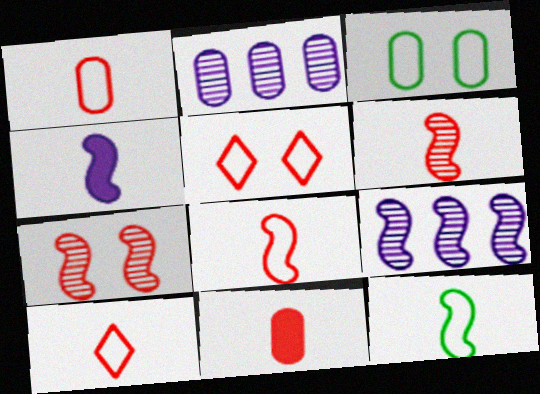[[1, 8, 10], 
[2, 3, 11], 
[4, 6, 12], 
[6, 10, 11]]